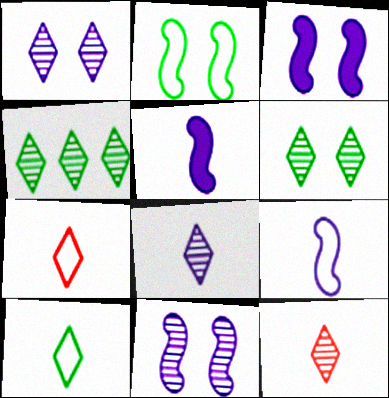[[1, 4, 12]]